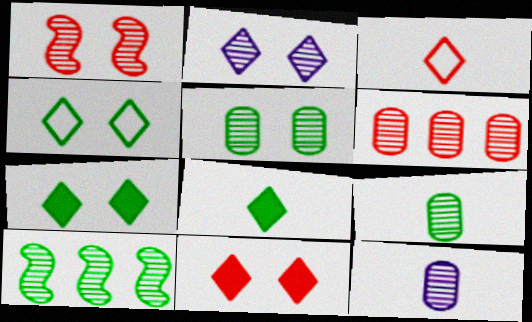[[1, 2, 5], 
[2, 4, 11], 
[5, 6, 12]]